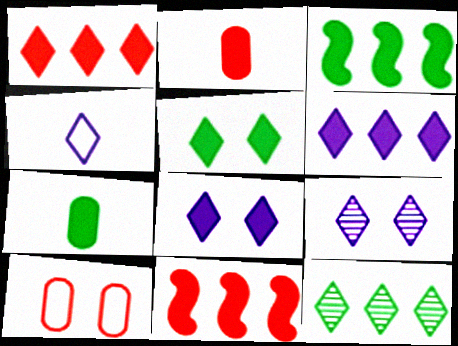[[2, 3, 8], 
[3, 5, 7], 
[4, 6, 9], 
[7, 8, 11]]